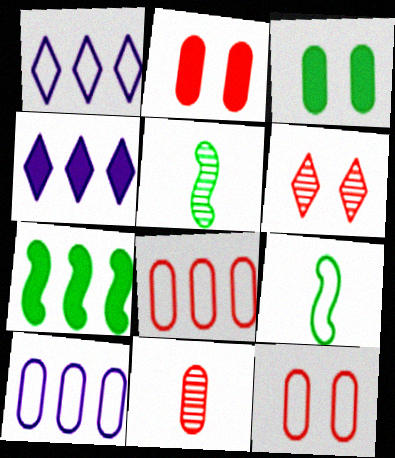[[1, 2, 5], 
[1, 9, 12], 
[2, 8, 11], 
[3, 10, 11], 
[4, 5, 12]]